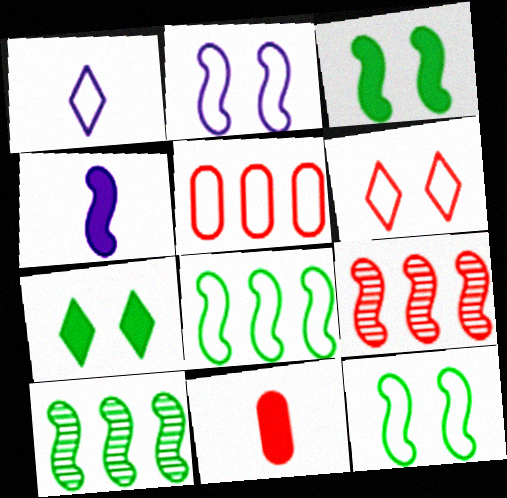[[1, 5, 12], 
[4, 9, 12], 
[6, 9, 11]]